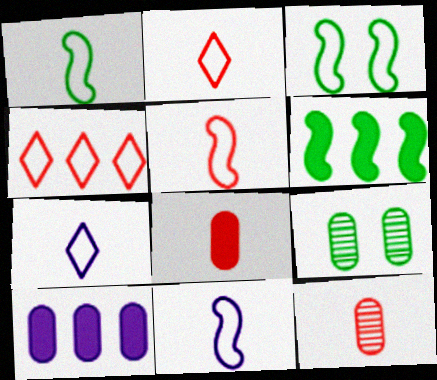[[1, 5, 11]]